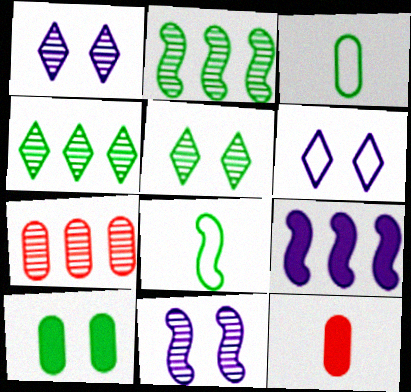[[2, 6, 12], 
[4, 8, 10]]